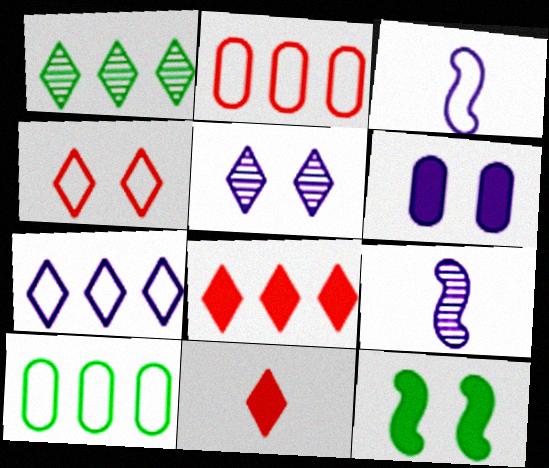[[1, 7, 8], 
[3, 4, 10], 
[6, 7, 9]]